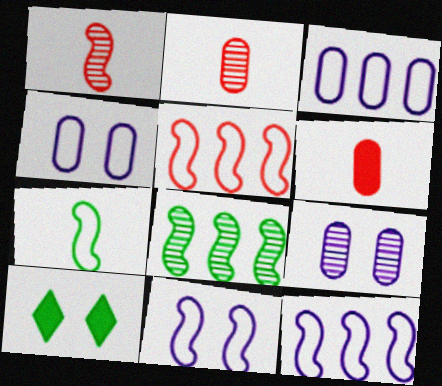[[1, 3, 10], 
[2, 10, 12], 
[5, 7, 11]]